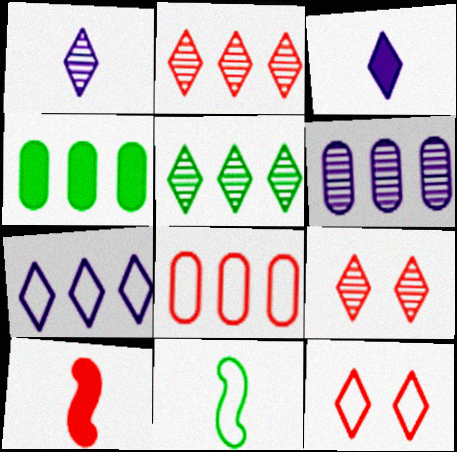[[1, 5, 9], 
[3, 5, 12], 
[4, 6, 8], 
[8, 9, 10]]